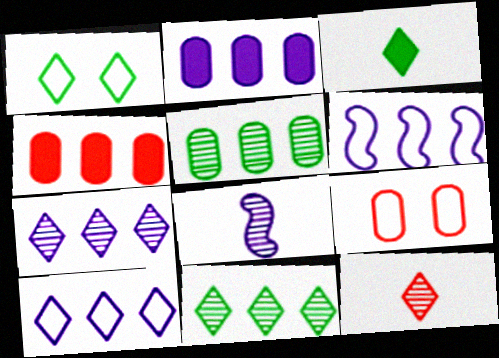[[1, 3, 11], 
[1, 4, 8], 
[2, 6, 7], 
[4, 6, 11]]